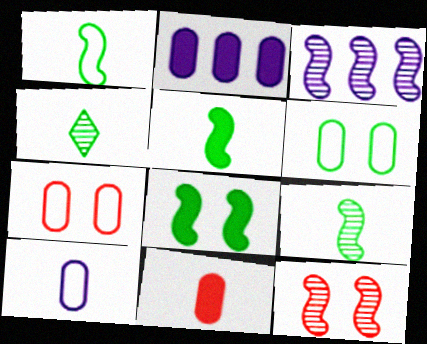[[1, 5, 9], 
[3, 9, 12]]